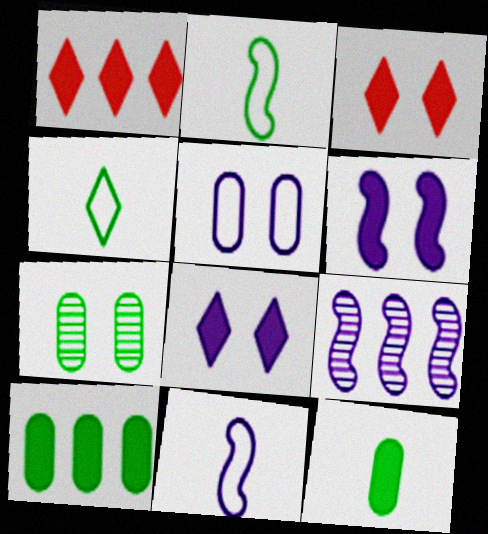[[1, 6, 12], 
[1, 7, 11], 
[6, 9, 11]]